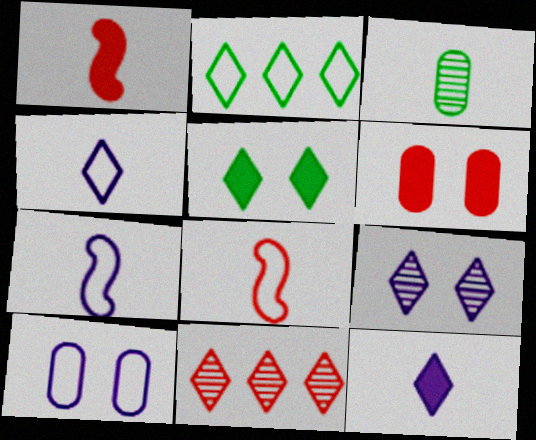[[1, 3, 4], 
[2, 8, 10], 
[3, 8, 12], 
[4, 5, 11], 
[6, 8, 11]]